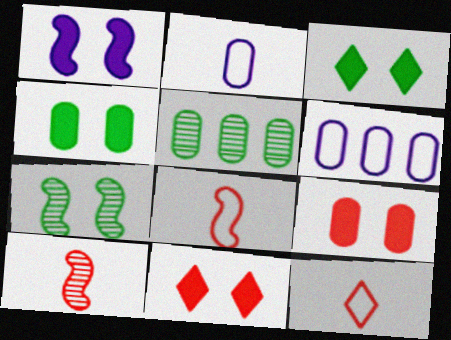[[1, 3, 9], 
[1, 4, 11], 
[1, 5, 12], 
[2, 5, 9], 
[3, 6, 10]]